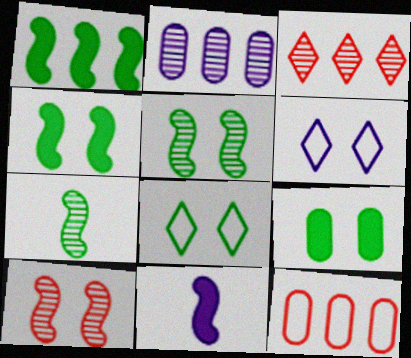[[2, 6, 11], 
[5, 8, 9], 
[6, 9, 10]]